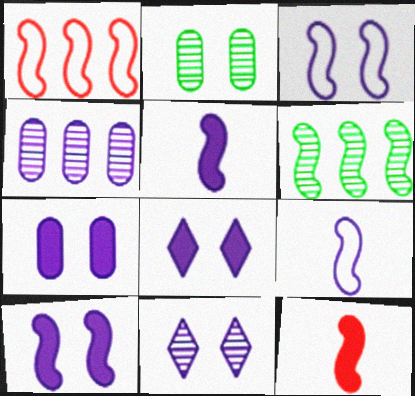[[3, 6, 12], 
[3, 7, 11], 
[4, 8, 9], 
[7, 8, 10]]